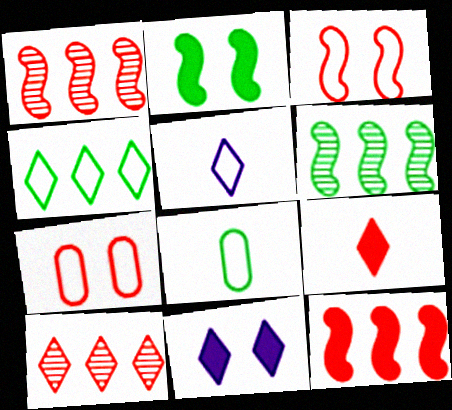[[1, 7, 9], 
[1, 8, 11]]